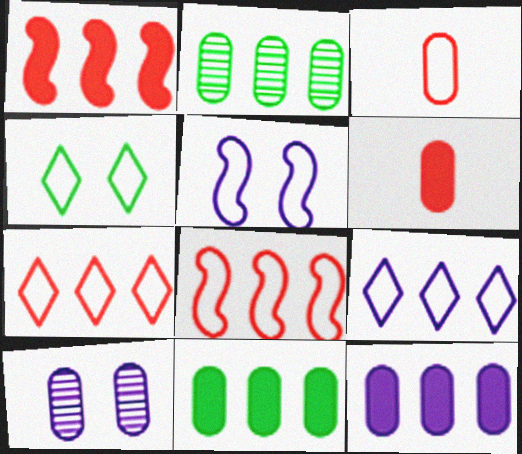[[1, 2, 9], 
[3, 10, 11]]